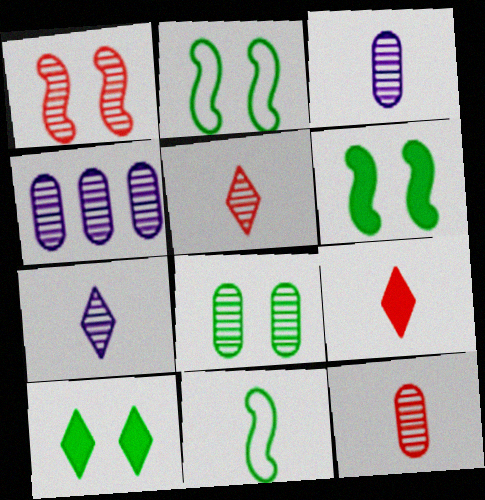[[2, 4, 9], 
[2, 8, 10], 
[3, 9, 11], 
[4, 8, 12]]